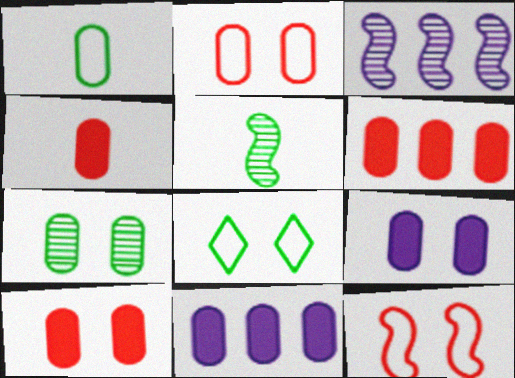[[2, 7, 9], 
[3, 4, 8], 
[4, 6, 10]]